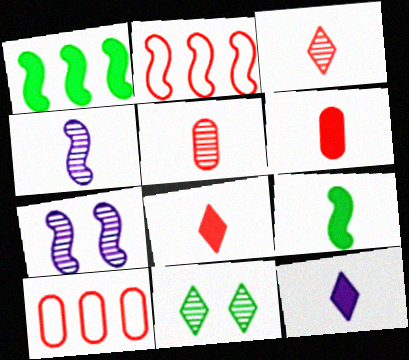[[2, 7, 9], 
[6, 9, 12]]